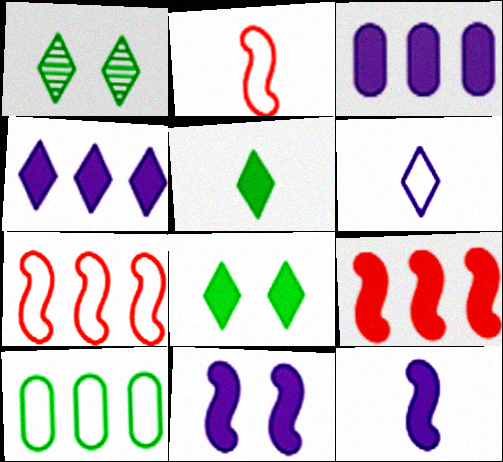[[1, 2, 3]]